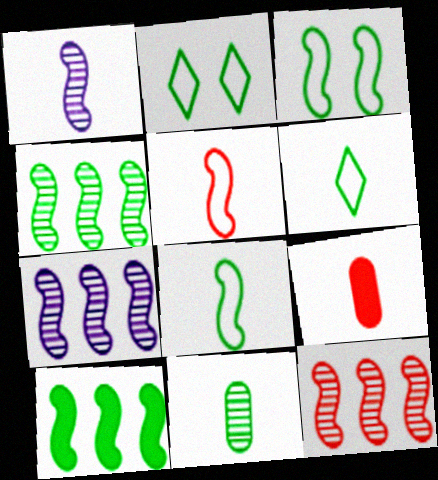[[1, 6, 9], 
[2, 7, 9], 
[2, 10, 11], 
[4, 7, 12]]